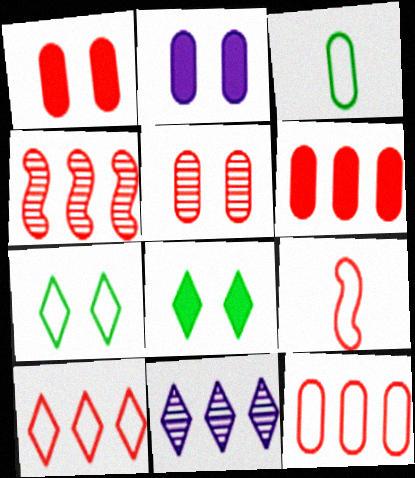[[4, 6, 10]]